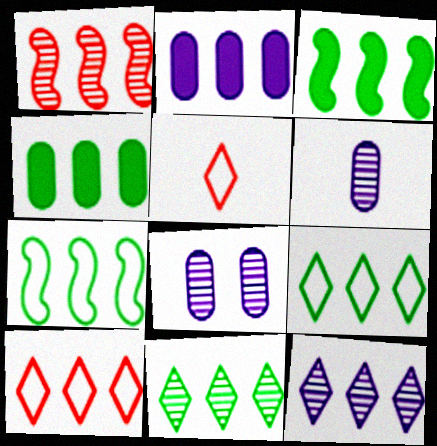[[1, 2, 9], 
[3, 5, 8], 
[4, 7, 11]]